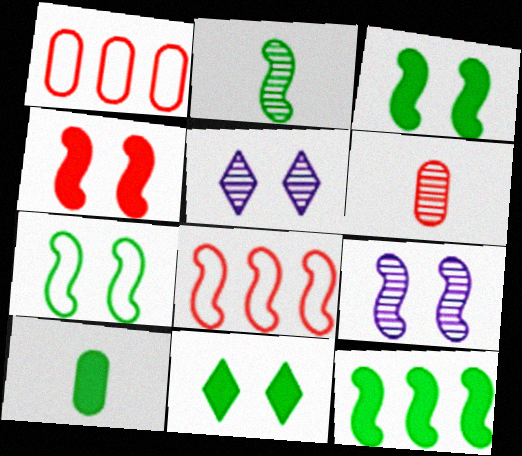[[2, 7, 12], 
[4, 7, 9], 
[5, 8, 10], 
[10, 11, 12]]